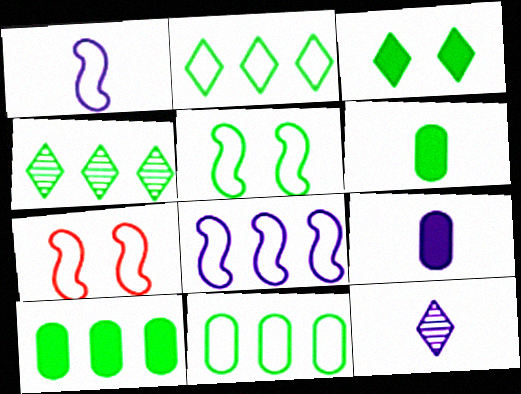[[1, 9, 12], 
[4, 5, 6], 
[4, 7, 9], 
[7, 10, 12]]